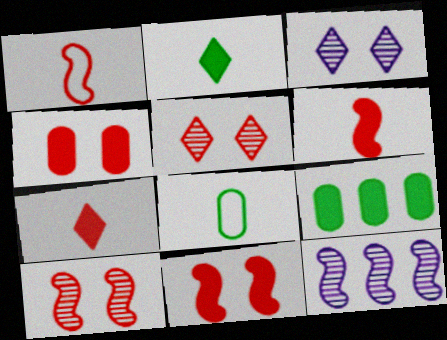[[1, 3, 9]]